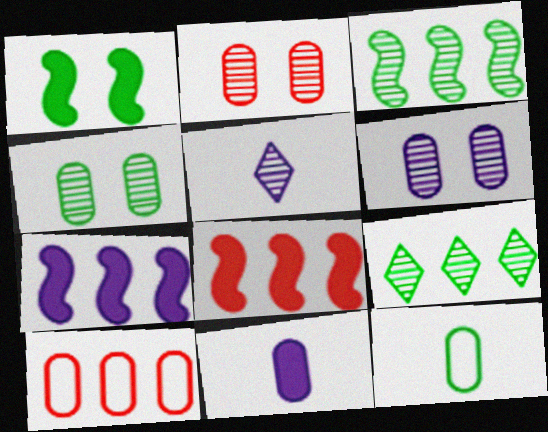[[1, 5, 10], 
[1, 9, 12], 
[2, 3, 5], 
[2, 4, 6], 
[4, 10, 11], 
[7, 9, 10]]